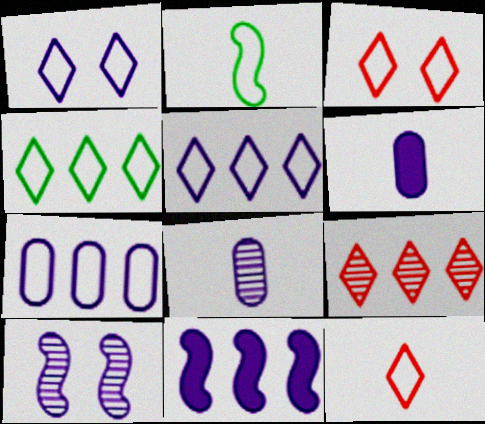[[1, 4, 12], 
[1, 8, 11], 
[2, 3, 7], 
[5, 6, 10]]